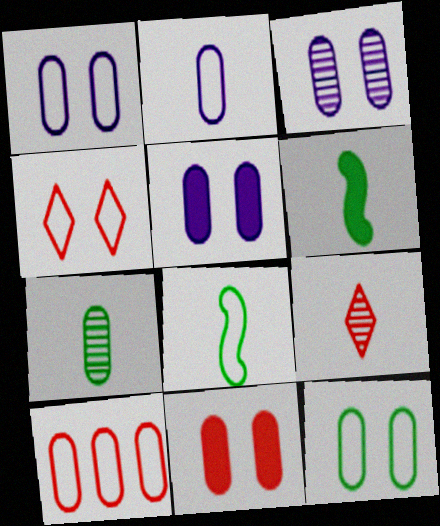[[1, 3, 5], 
[2, 6, 9], 
[2, 10, 12], 
[3, 11, 12], 
[5, 7, 10]]